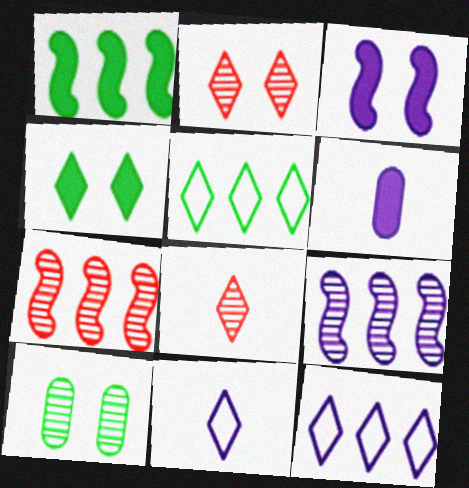[[4, 8, 12], 
[8, 9, 10]]